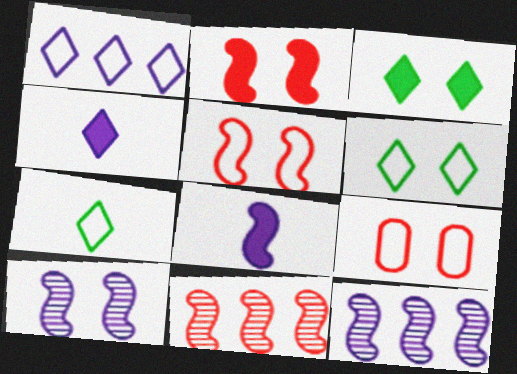[[3, 9, 10]]